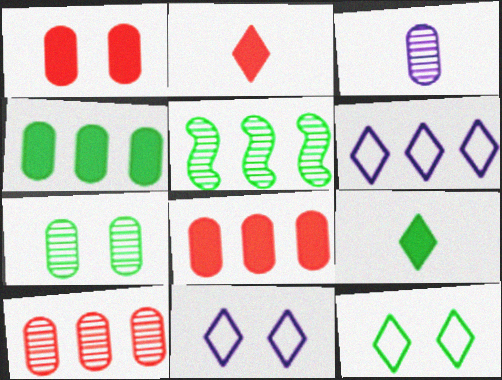[[3, 7, 10], 
[5, 6, 8]]